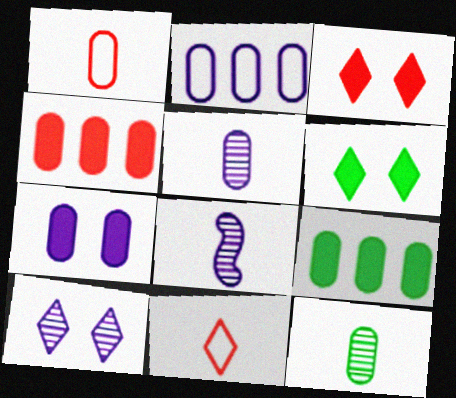[[2, 5, 7]]